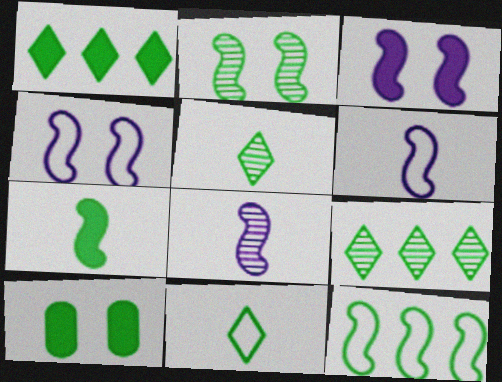[[1, 7, 10], 
[2, 7, 12], 
[5, 10, 12]]